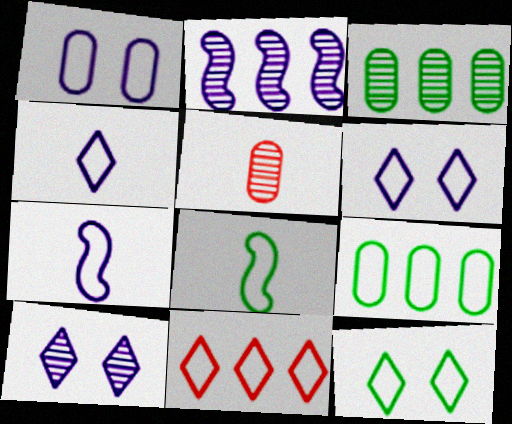[[1, 8, 11], 
[4, 11, 12], 
[8, 9, 12]]